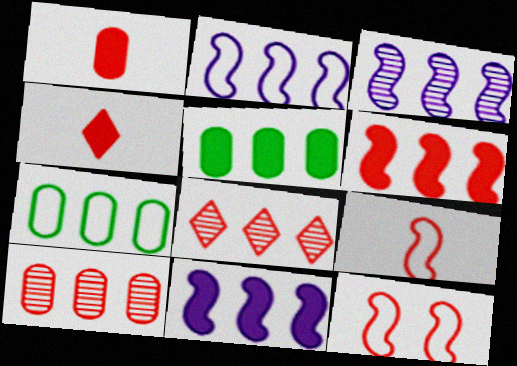[[1, 8, 12], 
[2, 3, 11], 
[2, 5, 8], 
[4, 10, 12], 
[7, 8, 11]]